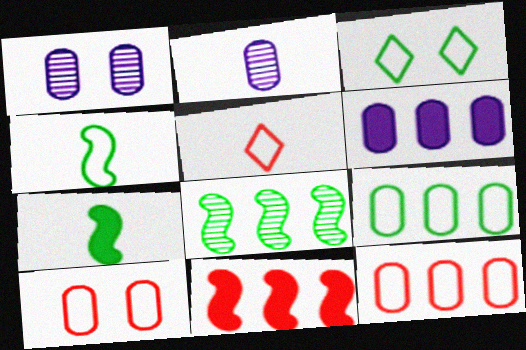[[2, 3, 11], 
[2, 5, 7], 
[3, 4, 9]]